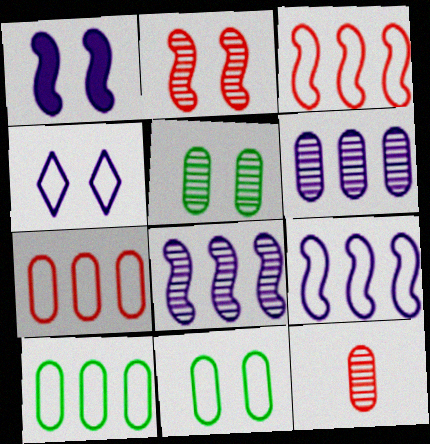[[5, 6, 12]]